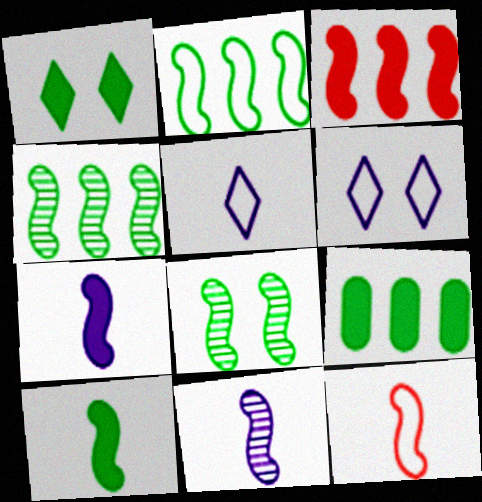[[1, 9, 10], 
[2, 8, 10], 
[10, 11, 12]]